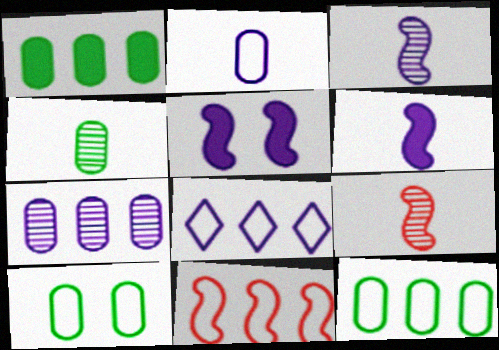[[1, 4, 10], 
[8, 11, 12]]